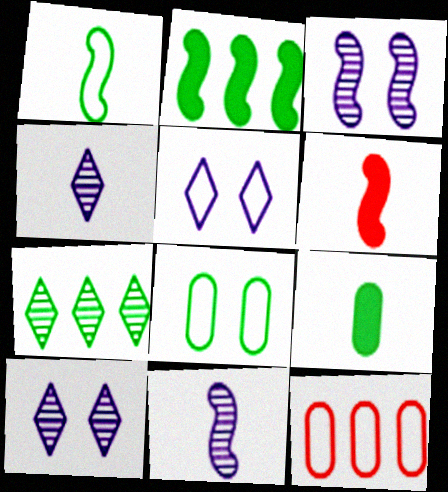[[1, 5, 12], 
[1, 6, 11]]